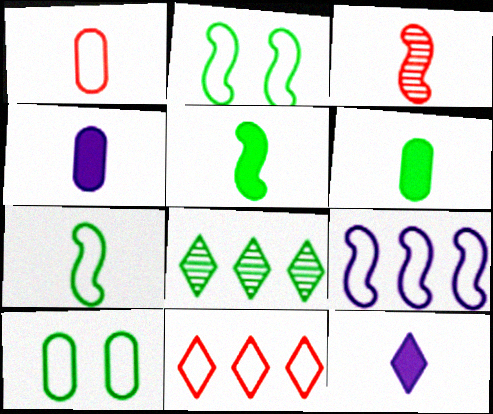[[2, 6, 8], 
[5, 8, 10]]